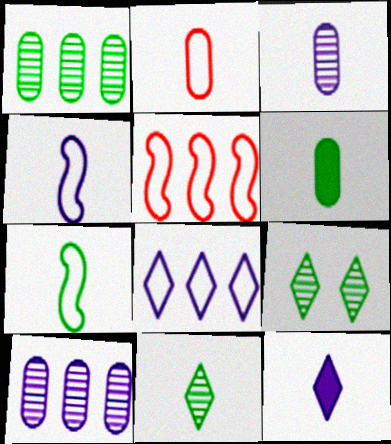[[2, 3, 6], 
[3, 4, 12], 
[6, 7, 11]]